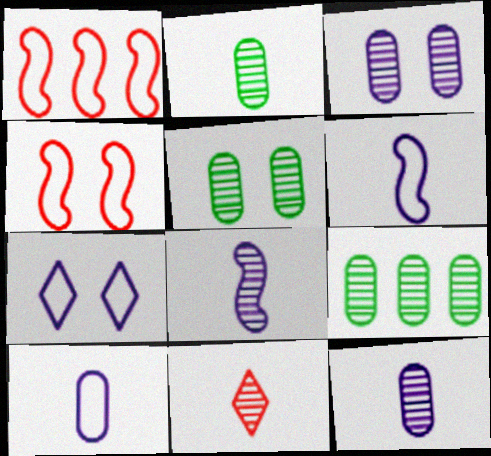[[2, 5, 9], 
[2, 8, 11]]